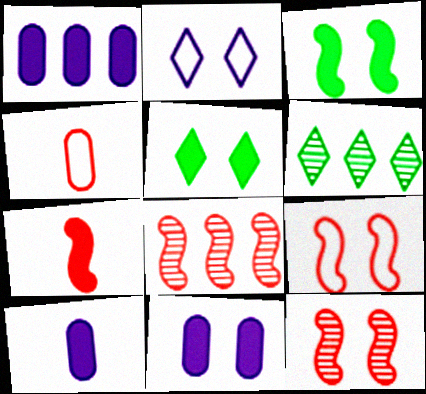[[1, 5, 7], 
[1, 10, 11], 
[6, 9, 10], 
[7, 8, 9]]